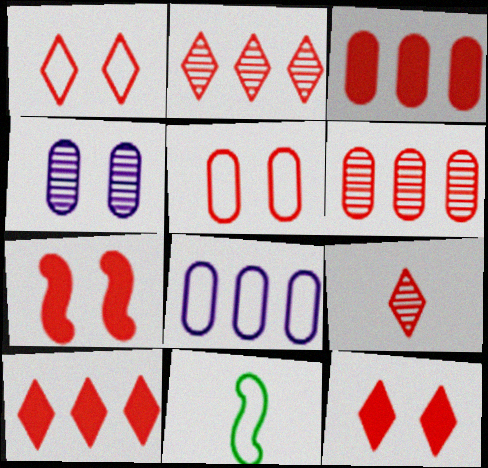[[1, 8, 11], 
[1, 9, 10], 
[4, 10, 11]]